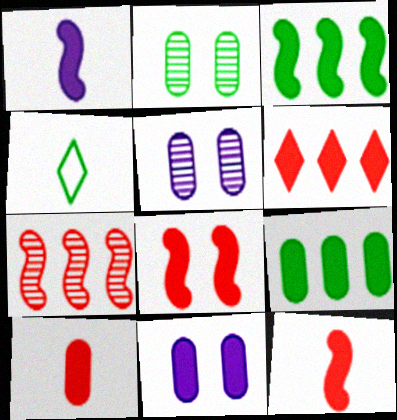[[1, 3, 8], 
[2, 3, 4], 
[4, 7, 11], 
[6, 8, 10], 
[9, 10, 11]]